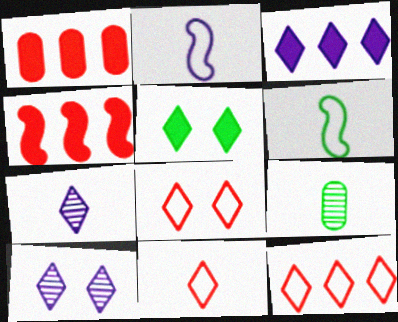[[1, 6, 10], 
[5, 7, 12], 
[5, 8, 10], 
[8, 11, 12]]